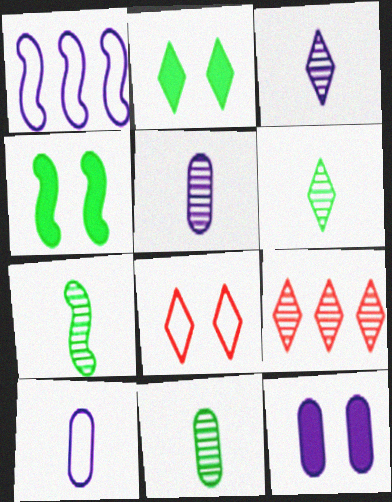[[1, 3, 12], 
[4, 9, 10], 
[6, 7, 11]]